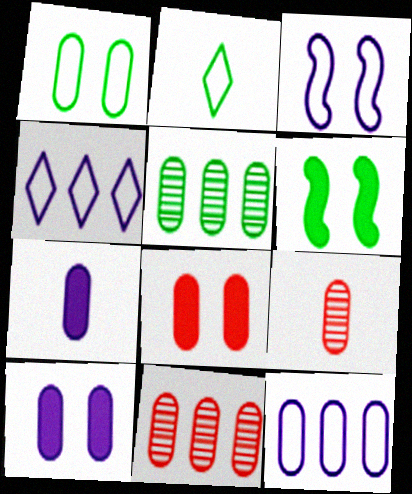[[1, 7, 11], 
[2, 5, 6], 
[4, 6, 9]]